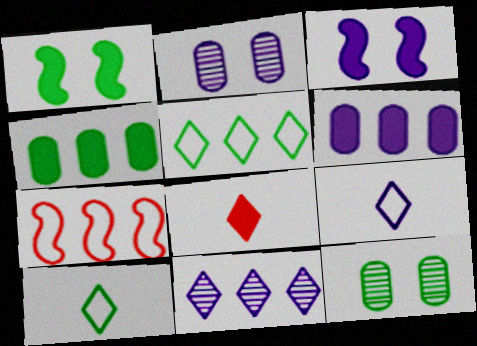[[1, 6, 8], 
[3, 4, 8], 
[4, 7, 11]]